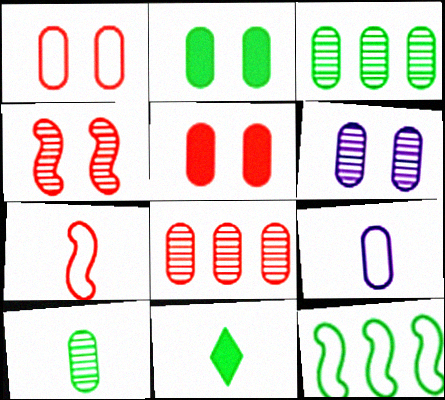[[1, 2, 6], 
[2, 8, 9], 
[3, 5, 9], 
[6, 8, 10]]